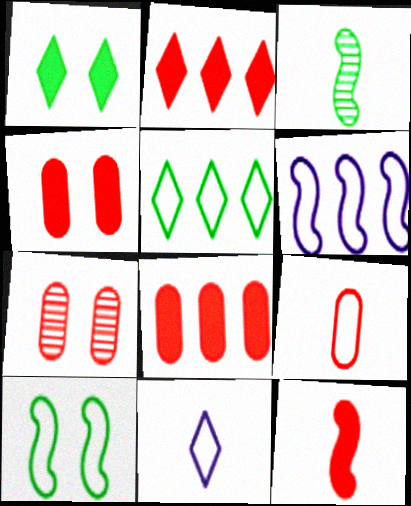[[2, 4, 12], 
[7, 8, 9]]